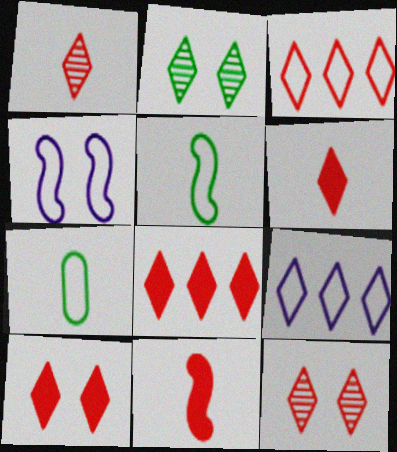[[1, 3, 10], 
[2, 6, 9], 
[3, 4, 7], 
[3, 6, 12], 
[6, 8, 10]]